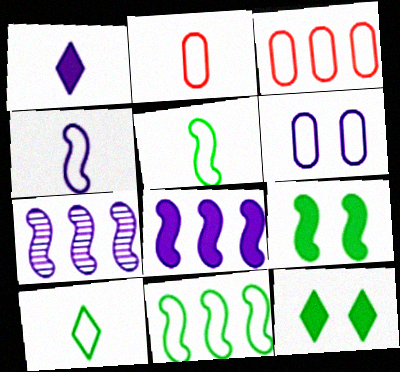[[1, 6, 7], 
[2, 4, 10], 
[2, 7, 12]]